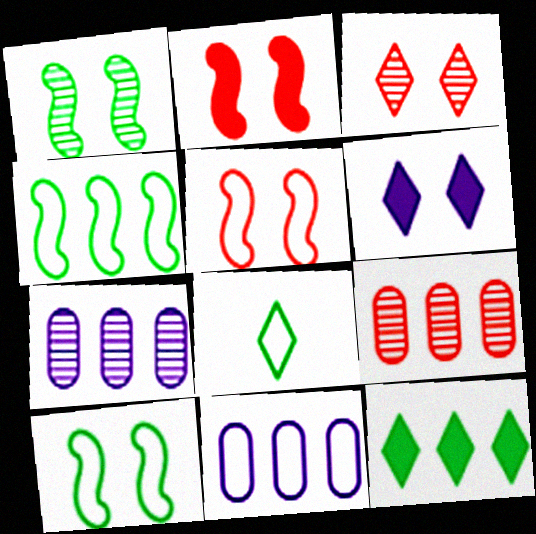[[2, 7, 8], 
[5, 8, 11]]